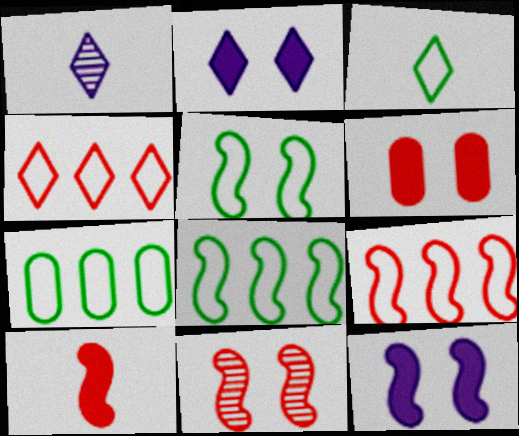[[1, 6, 8], 
[3, 5, 7], 
[5, 11, 12], 
[9, 10, 11]]